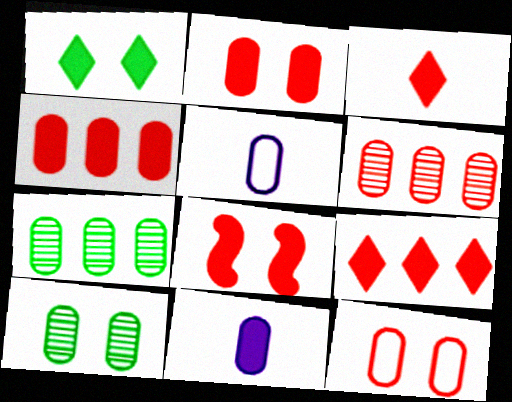[[2, 5, 7], 
[3, 4, 8], 
[4, 5, 10], 
[7, 11, 12]]